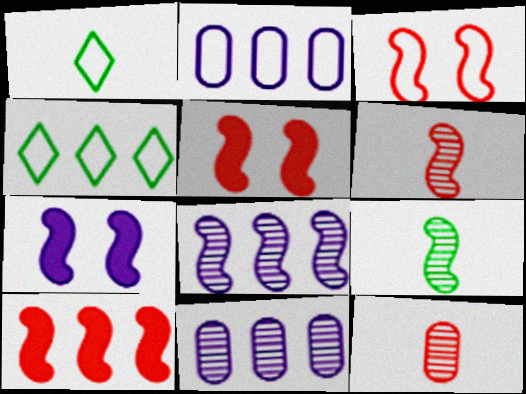[[1, 2, 3], 
[1, 5, 11], 
[3, 6, 10], 
[4, 7, 12], 
[4, 10, 11]]